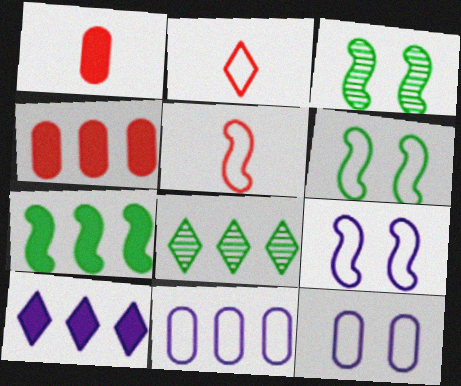[[1, 8, 9], 
[2, 6, 11], 
[4, 7, 10]]